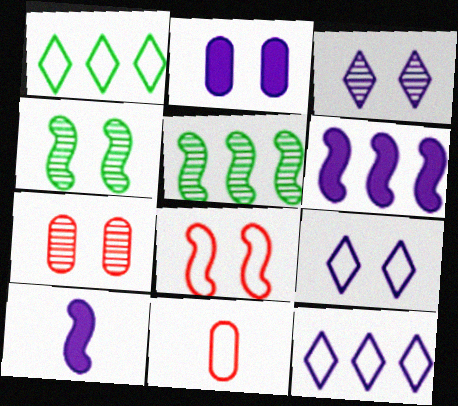[[1, 7, 10], 
[3, 4, 7], 
[5, 8, 10]]